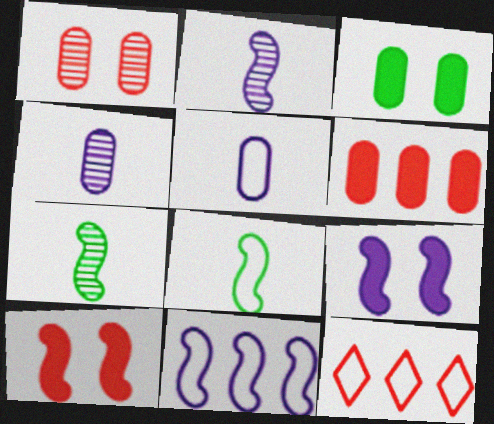[[2, 3, 12], 
[2, 9, 11], 
[7, 10, 11]]